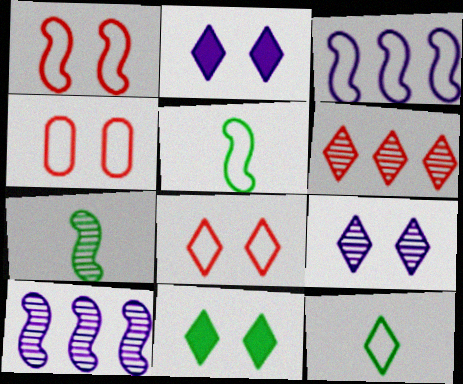[[1, 3, 5], 
[1, 4, 8], 
[2, 6, 12], 
[3, 4, 12], 
[8, 9, 11]]